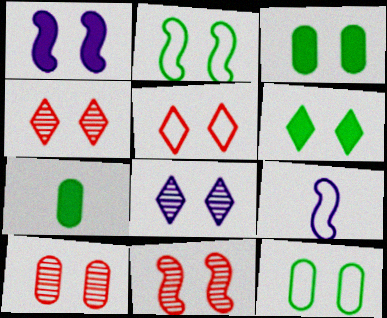[[1, 2, 11], 
[1, 4, 12], 
[4, 10, 11], 
[5, 6, 8]]